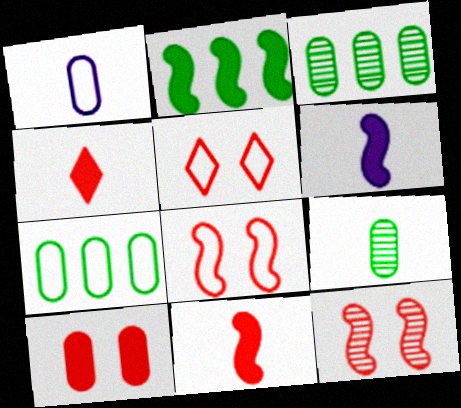[[1, 3, 10], 
[3, 5, 6], 
[5, 10, 12]]